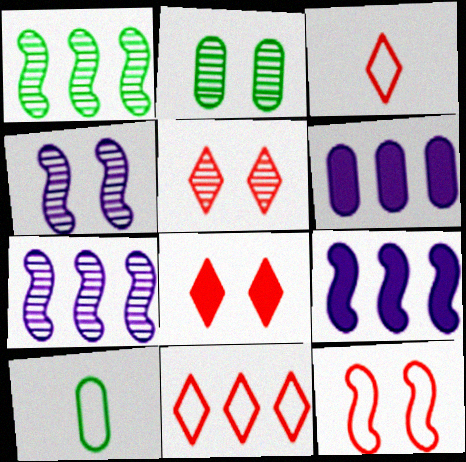[[1, 6, 11], 
[2, 3, 9], 
[2, 4, 5], 
[5, 9, 10], 
[7, 8, 10]]